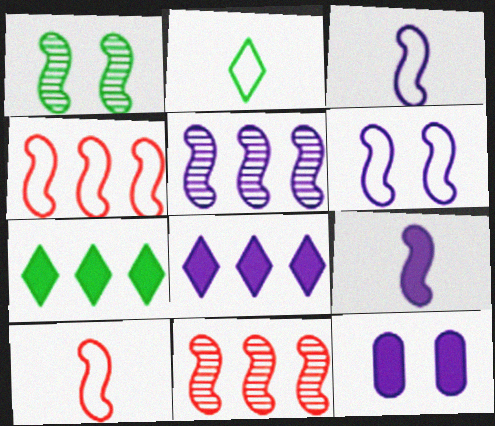[[1, 4, 9], 
[2, 11, 12], 
[5, 6, 9], 
[8, 9, 12]]